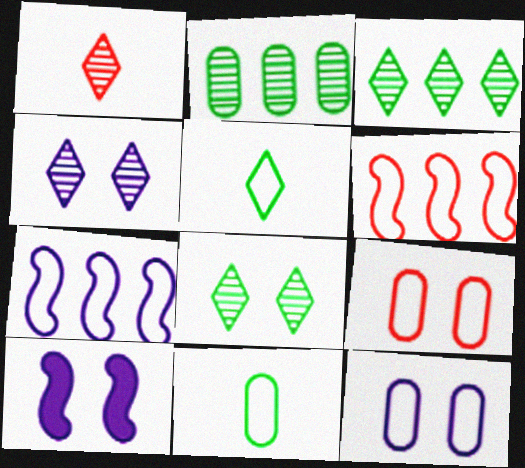[[1, 3, 4], 
[4, 10, 12], 
[5, 6, 12], 
[5, 7, 9], 
[8, 9, 10]]